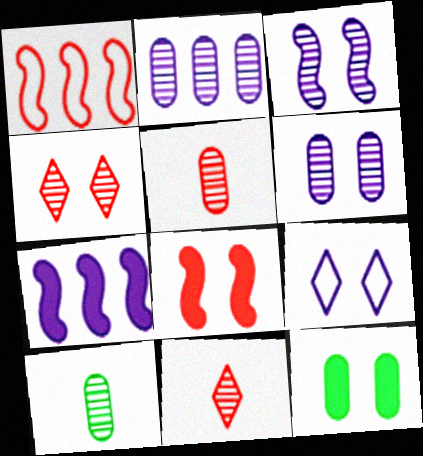[]